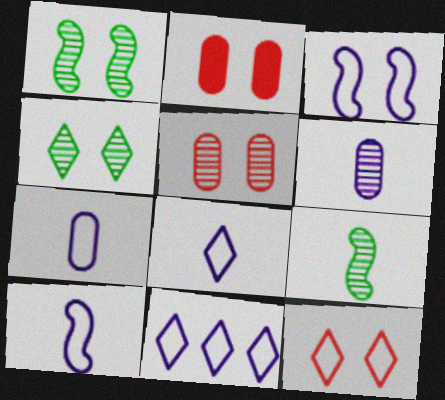[[2, 3, 4], 
[2, 9, 11], 
[3, 7, 11], 
[7, 8, 10]]